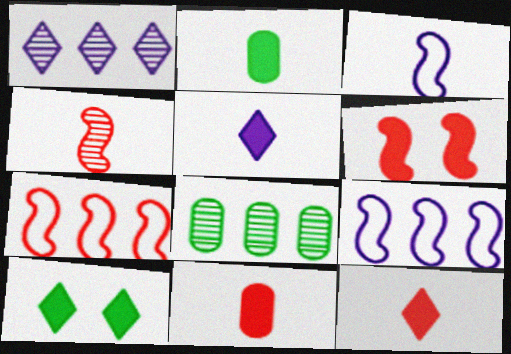[[4, 6, 7]]